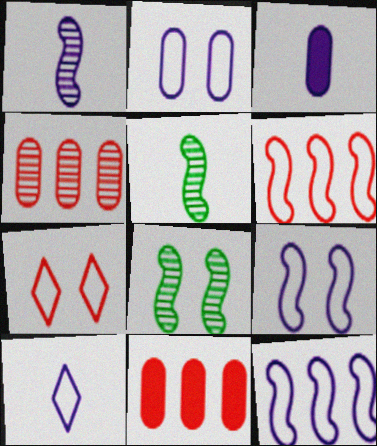[[1, 3, 10], 
[2, 10, 12], 
[8, 10, 11]]